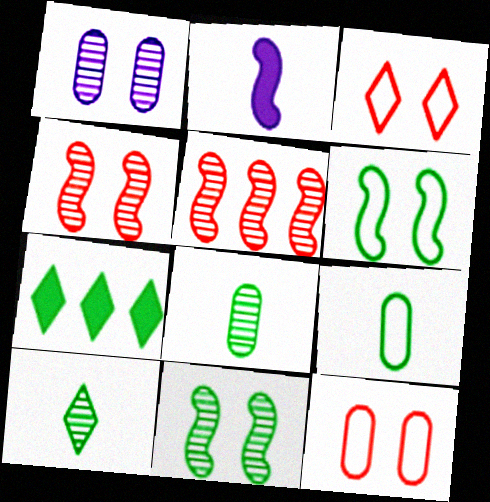[[1, 5, 10], 
[2, 5, 6], 
[6, 7, 8], 
[7, 9, 11]]